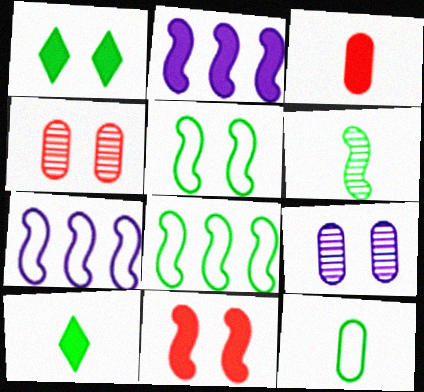[[1, 2, 3], 
[4, 7, 10], 
[6, 7, 11], 
[6, 10, 12]]